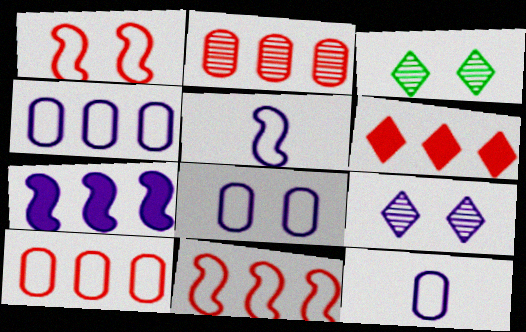[[2, 6, 11], 
[4, 8, 12], 
[7, 9, 12]]